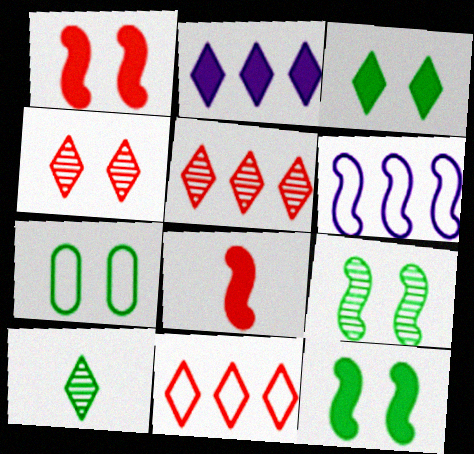[[3, 7, 9], 
[6, 8, 9]]